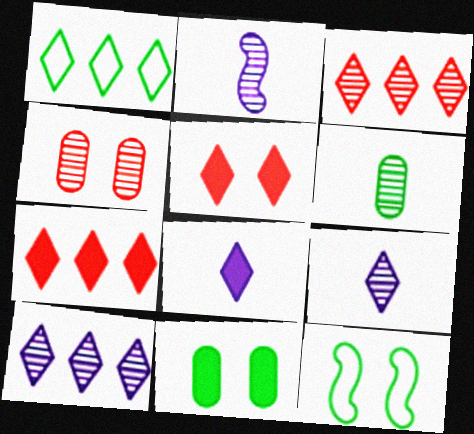[[1, 5, 9], 
[1, 7, 10]]